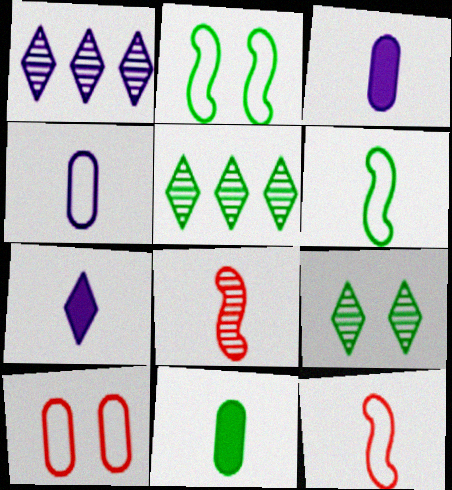[[2, 5, 11]]